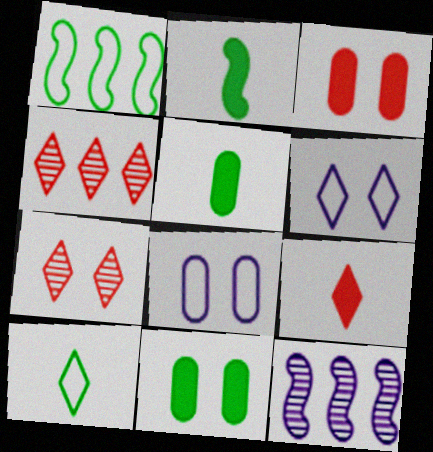[[2, 4, 8], 
[3, 10, 12]]